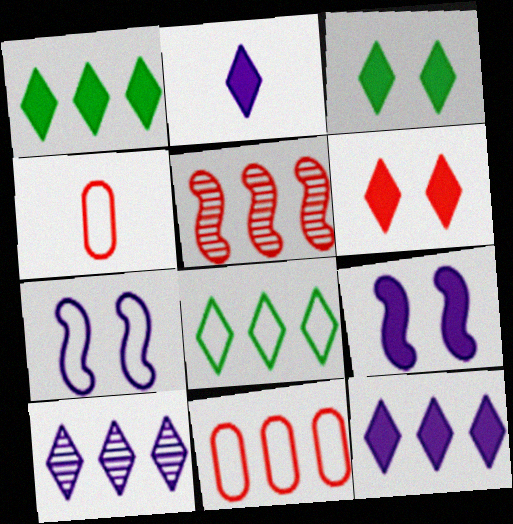[[1, 2, 6], 
[4, 5, 6], 
[4, 7, 8]]